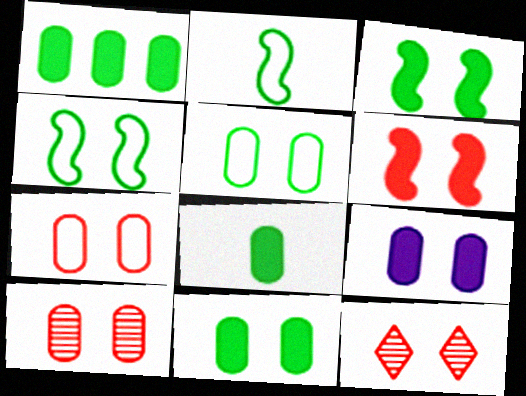[[1, 8, 11], 
[4, 9, 12], 
[5, 9, 10], 
[6, 7, 12]]